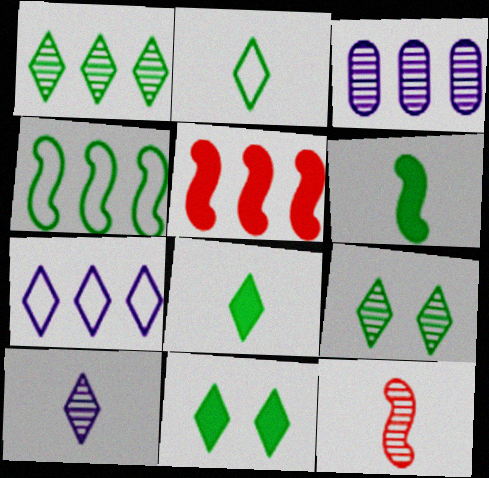[[1, 2, 11], 
[3, 9, 12]]